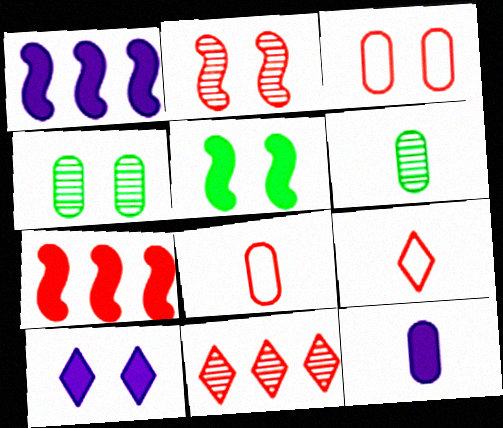[[1, 4, 9], 
[1, 10, 12], 
[6, 8, 12]]